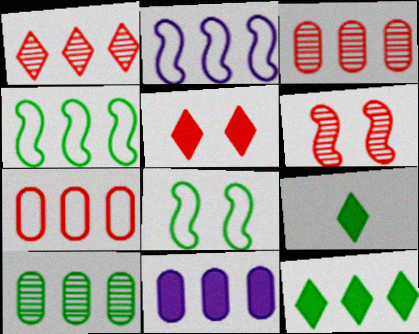[[1, 4, 11], 
[2, 3, 12], 
[4, 10, 12], 
[7, 10, 11], 
[8, 9, 10]]